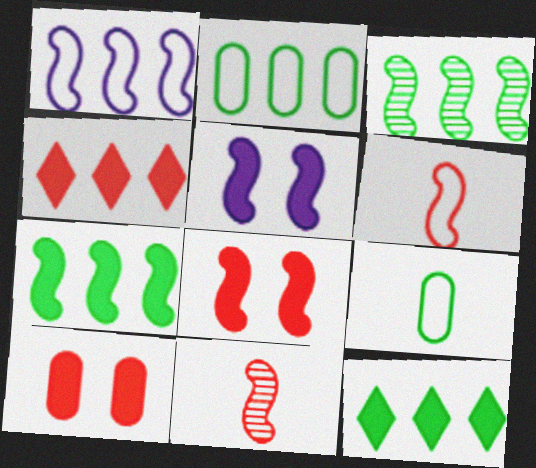[[2, 3, 12], 
[3, 5, 6]]